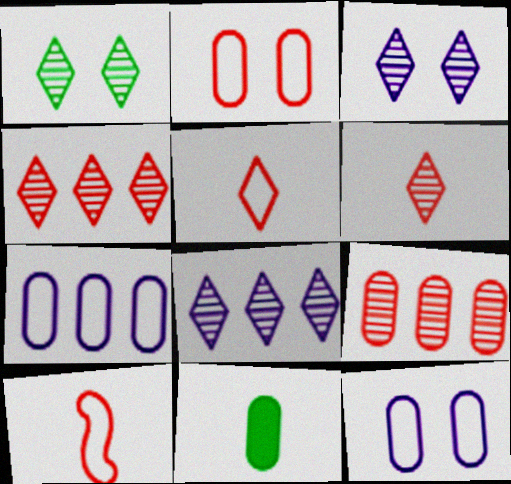[[1, 6, 8], 
[9, 11, 12]]